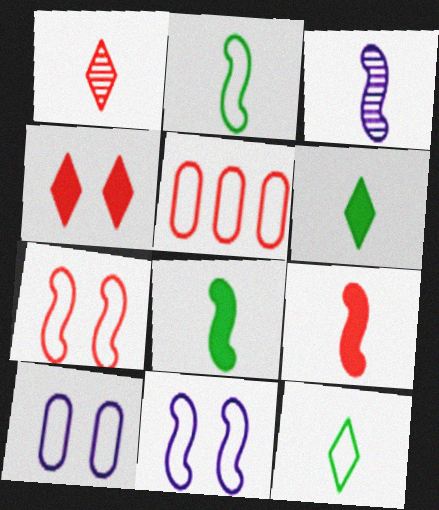[[2, 3, 9], 
[5, 11, 12]]